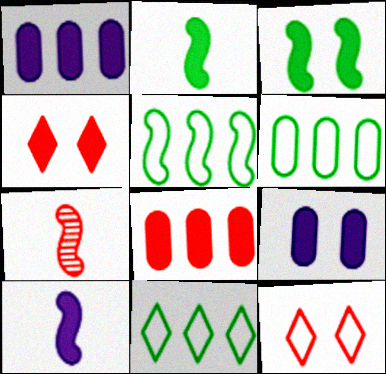[[1, 2, 4], 
[3, 4, 9], 
[5, 6, 11], 
[7, 8, 12], 
[7, 9, 11]]